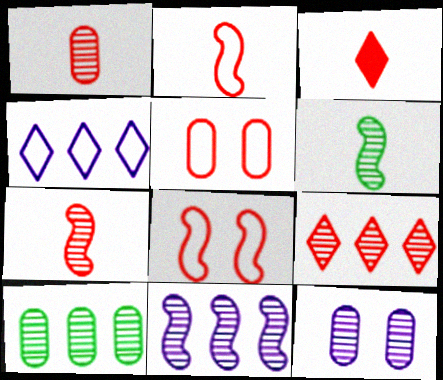[[1, 2, 3], 
[1, 10, 12], 
[6, 9, 12], 
[9, 10, 11]]